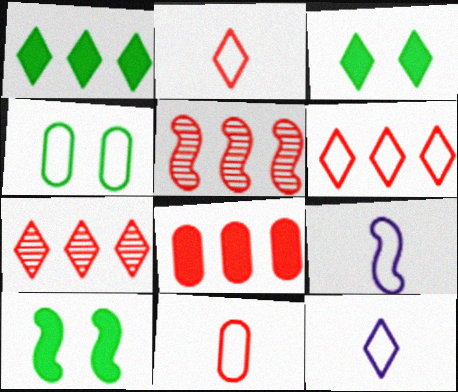[[3, 7, 12], 
[4, 6, 9], 
[5, 6, 8], 
[5, 9, 10]]